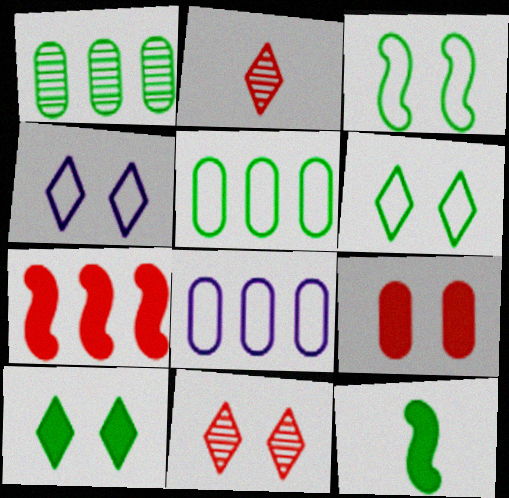[[1, 6, 12], 
[4, 10, 11], 
[8, 11, 12]]